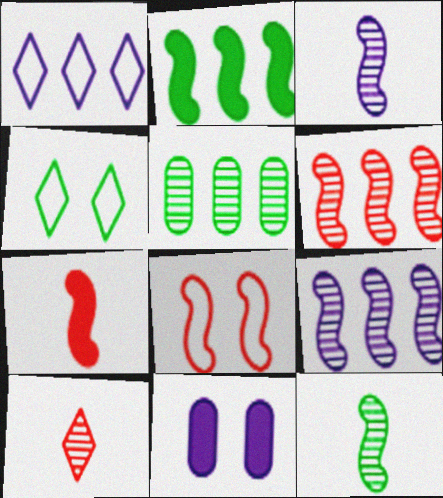[[1, 3, 11], 
[2, 3, 8], 
[6, 7, 8]]